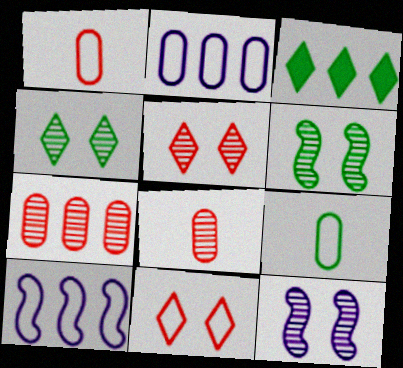[[1, 3, 12], 
[3, 6, 9], 
[3, 7, 10], 
[9, 10, 11]]